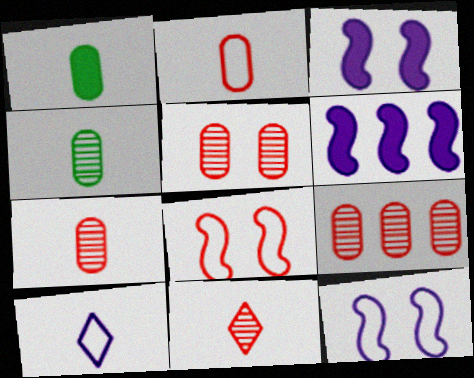[[5, 7, 9]]